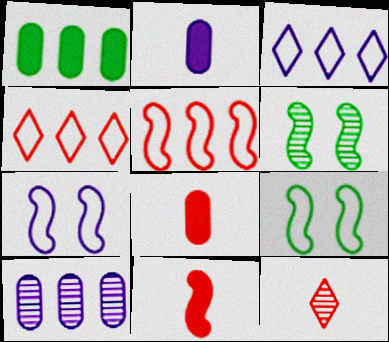[[1, 7, 12], 
[2, 4, 6], 
[3, 6, 8], 
[6, 10, 12]]